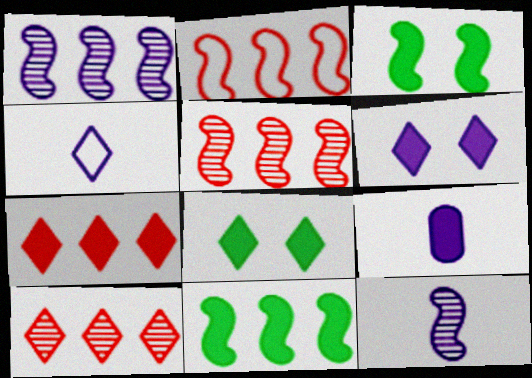[[1, 2, 11], 
[2, 3, 12], 
[3, 7, 9], 
[4, 8, 10], 
[4, 9, 12]]